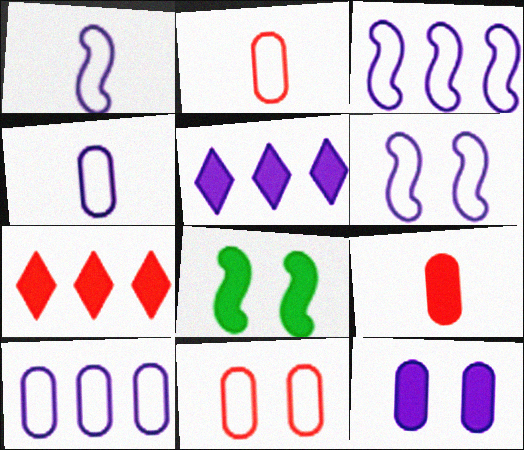[[1, 3, 6], 
[5, 8, 9]]